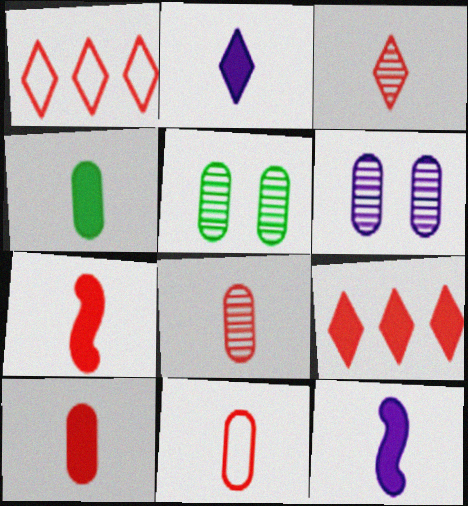[[1, 5, 12], 
[2, 4, 7], 
[3, 7, 11], 
[8, 10, 11]]